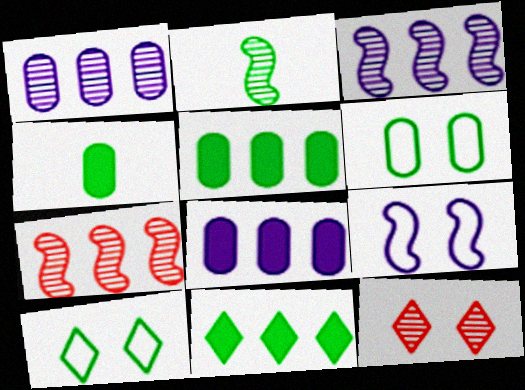[[1, 2, 12], 
[2, 5, 10], 
[2, 6, 11]]